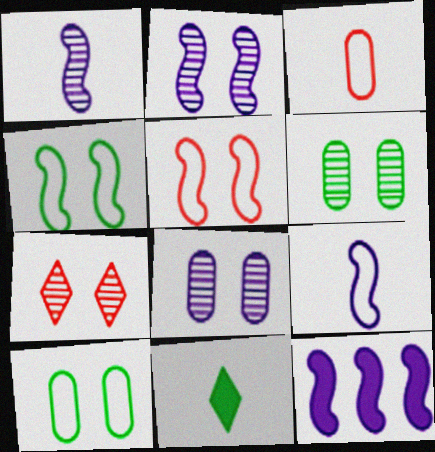[[1, 3, 11], 
[2, 6, 7], 
[2, 9, 12]]